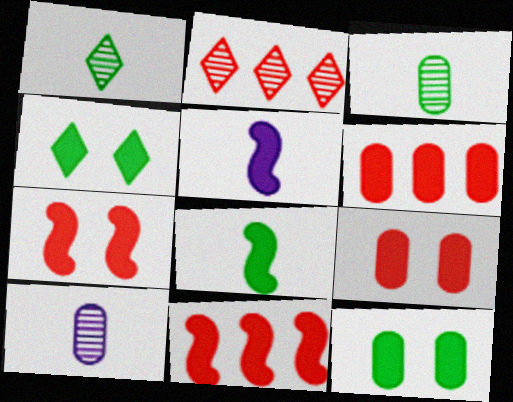[[4, 5, 6]]